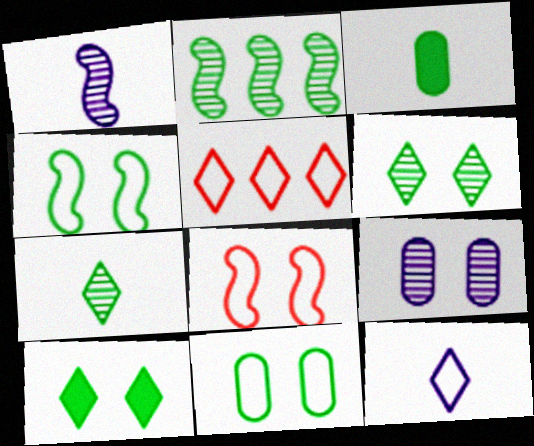[[8, 9, 10]]